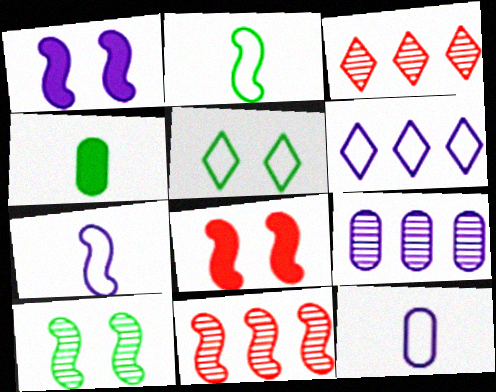[[1, 2, 11]]